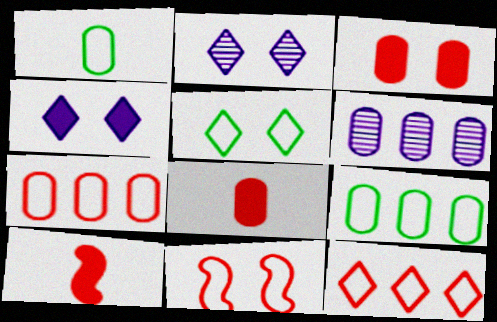[[1, 3, 6], 
[2, 9, 10], 
[5, 6, 10]]